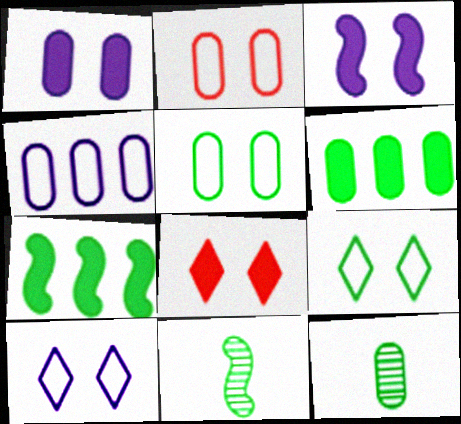[[4, 8, 11], 
[5, 6, 12], 
[6, 9, 11], 
[7, 9, 12]]